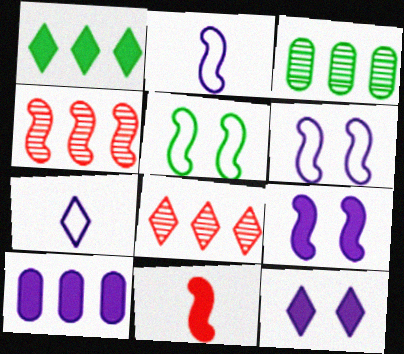[]